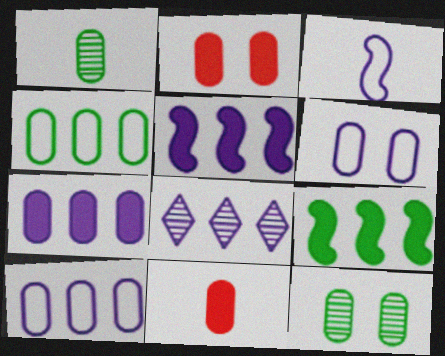[[1, 2, 10], 
[2, 6, 12], 
[5, 8, 10], 
[10, 11, 12]]